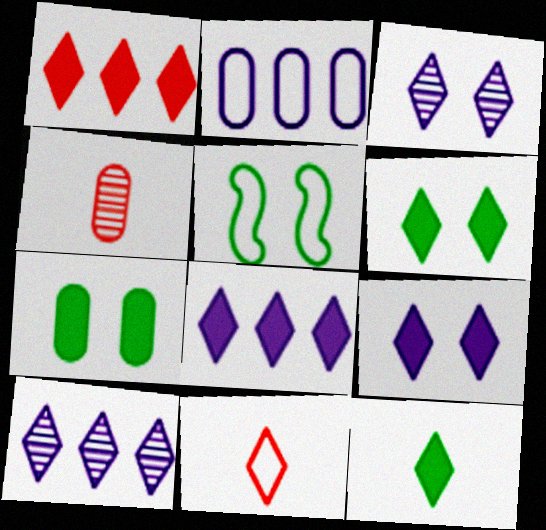[[1, 9, 12], 
[2, 4, 7], 
[2, 5, 11], 
[4, 5, 8], 
[6, 10, 11]]